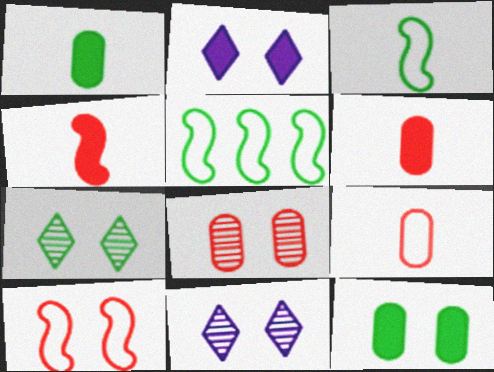[[1, 5, 7], 
[5, 6, 11], 
[10, 11, 12]]